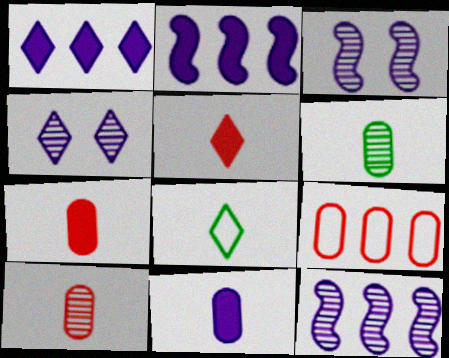[]